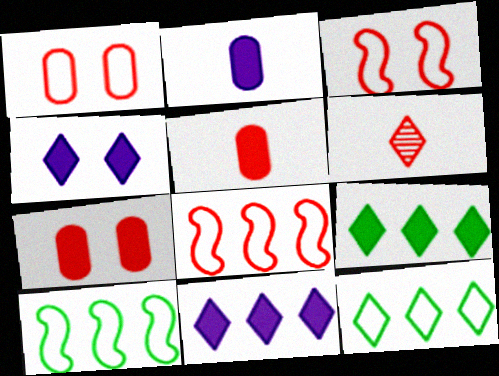[[4, 6, 12], 
[6, 7, 8]]